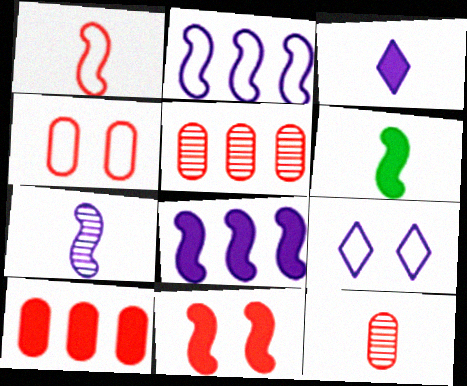[[1, 6, 7], 
[4, 10, 12], 
[5, 6, 9], 
[6, 8, 11]]